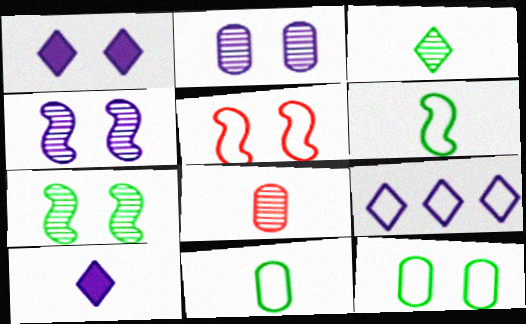[[5, 9, 11], 
[6, 8, 10]]